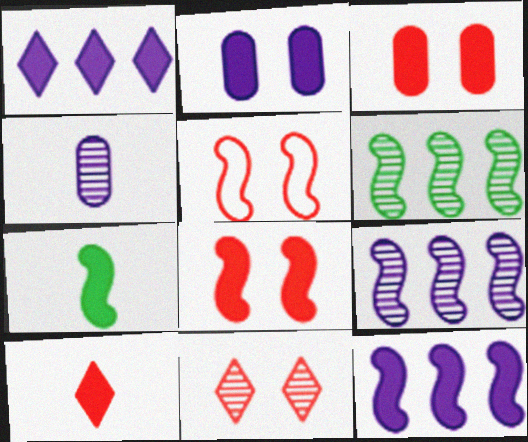[[1, 3, 7], 
[3, 5, 11], 
[4, 6, 11], 
[5, 7, 9], 
[7, 8, 12]]